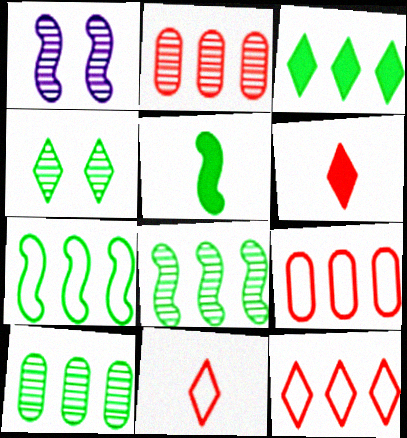[[3, 7, 10]]